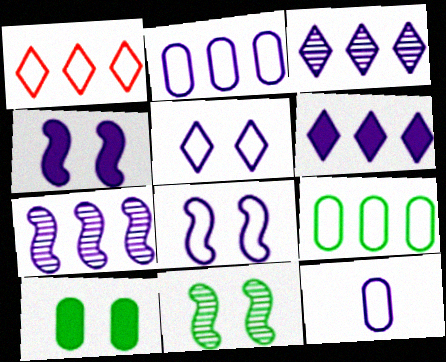[[2, 6, 7], 
[3, 4, 12]]